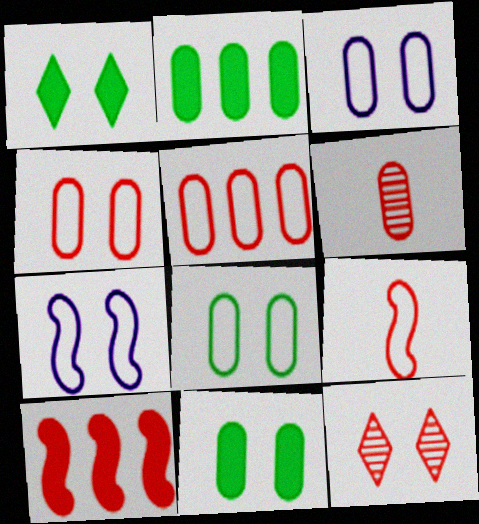[[2, 3, 6], 
[3, 4, 8], 
[7, 11, 12]]